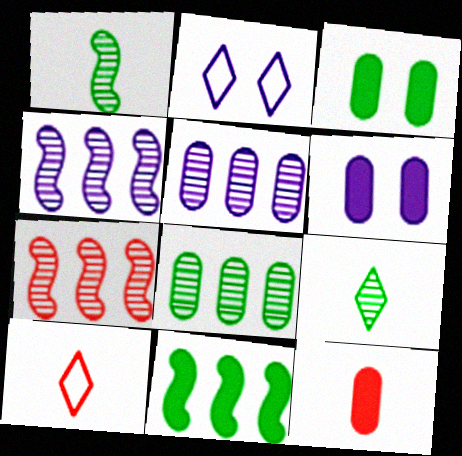[[3, 4, 10]]